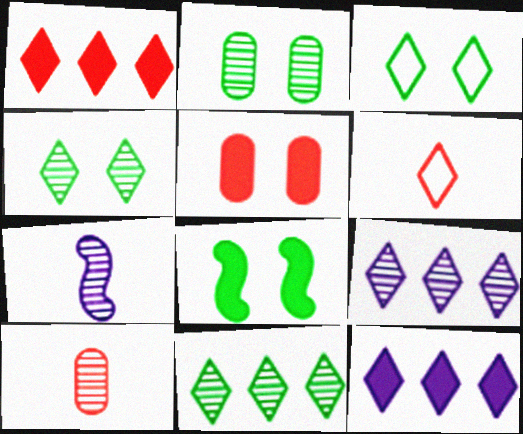[[2, 3, 8], 
[4, 6, 12]]